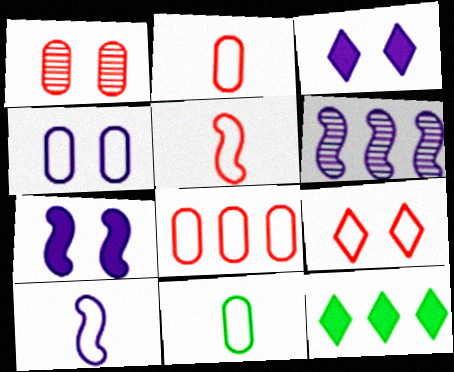[[1, 10, 12], 
[4, 8, 11], 
[5, 8, 9], 
[6, 7, 10], 
[6, 8, 12]]